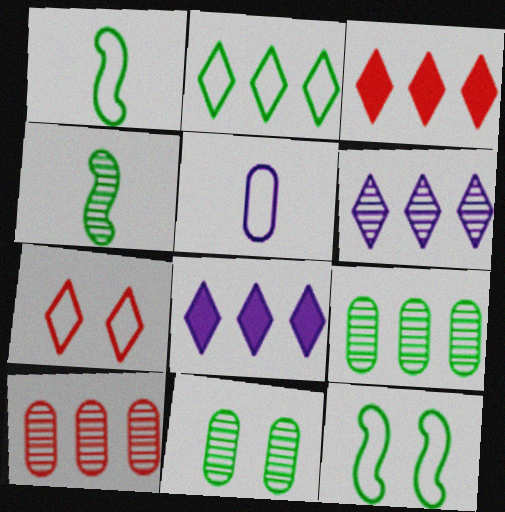[[2, 3, 6]]